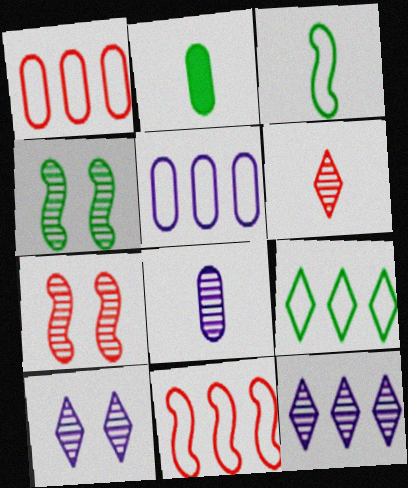[[2, 4, 9], 
[2, 10, 11], 
[5, 9, 11]]